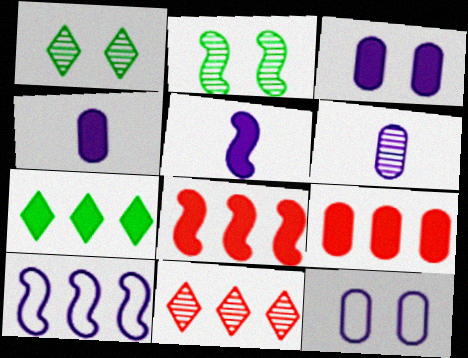[[2, 6, 11]]